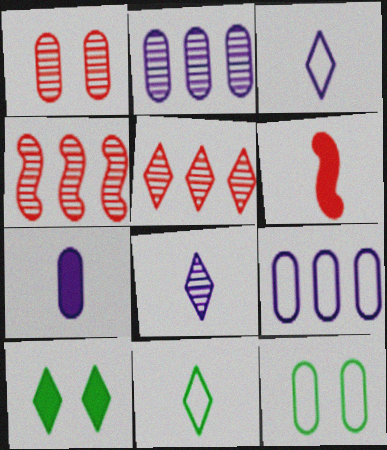[[3, 5, 10]]